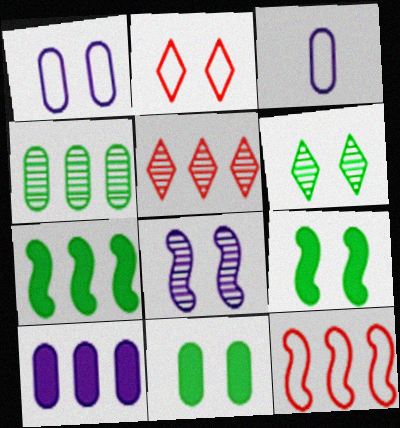[[2, 8, 11], 
[3, 5, 9]]